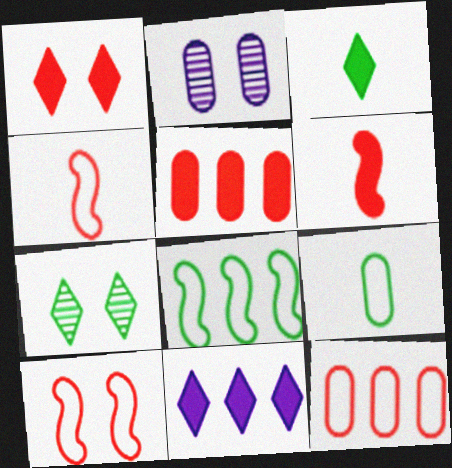[[1, 3, 11], 
[1, 5, 6], 
[2, 5, 9]]